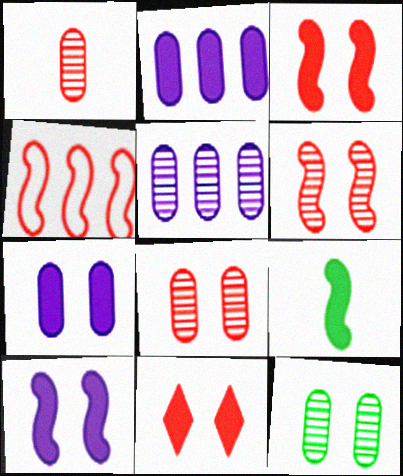[[1, 4, 11], 
[1, 5, 12], 
[2, 9, 11]]